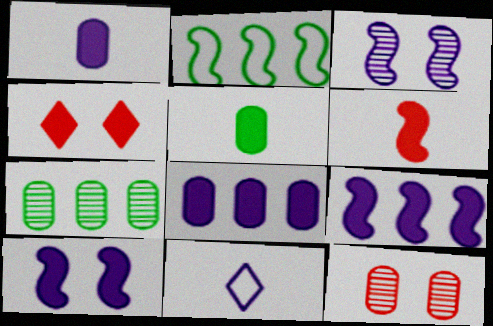[[2, 3, 6], 
[3, 8, 11], 
[4, 5, 9]]